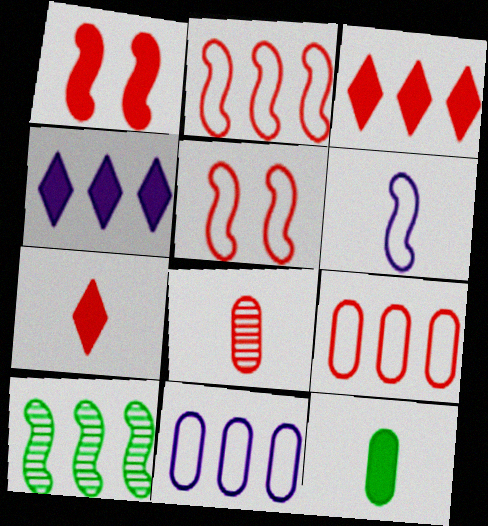[[1, 4, 12], 
[1, 6, 10], 
[3, 5, 8], 
[3, 10, 11], 
[4, 9, 10]]